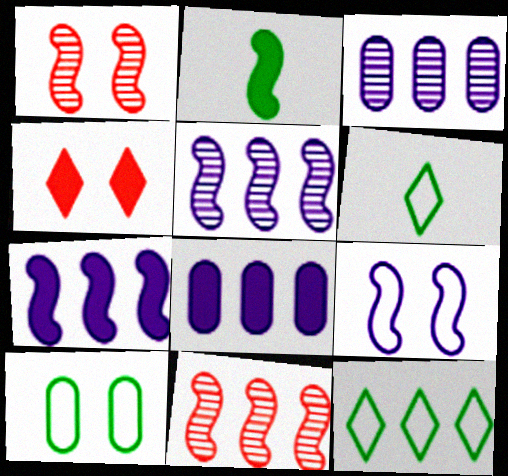[[1, 6, 8], 
[2, 4, 8], 
[2, 9, 11], 
[8, 11, 12]]